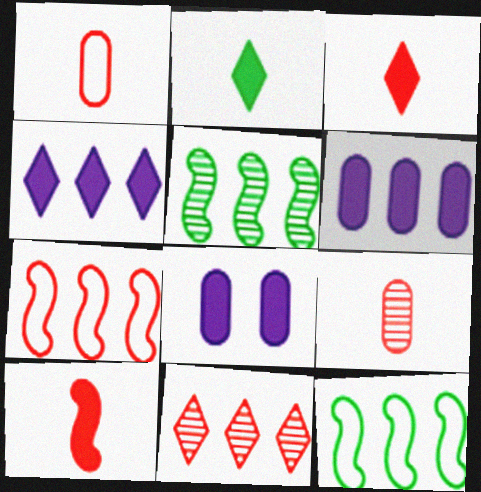[[6, 11, 12]]